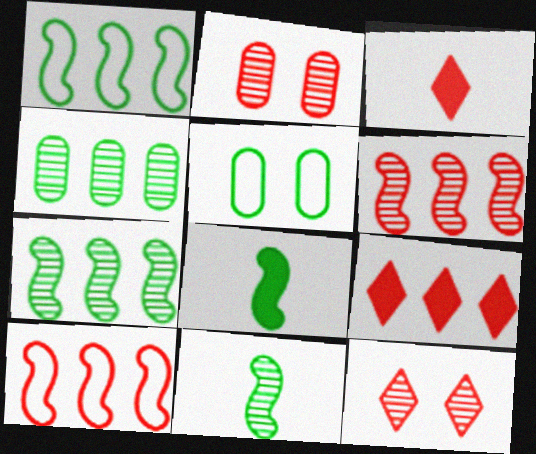[[2, 3, 10]]